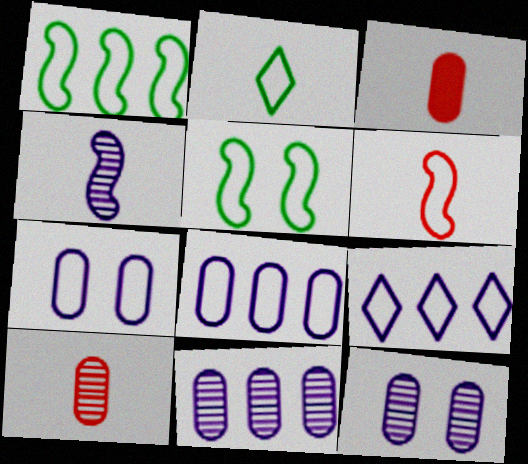[[2, 3, 4]]